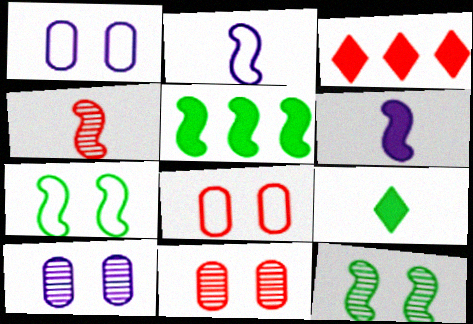[[3, 4, 8]]